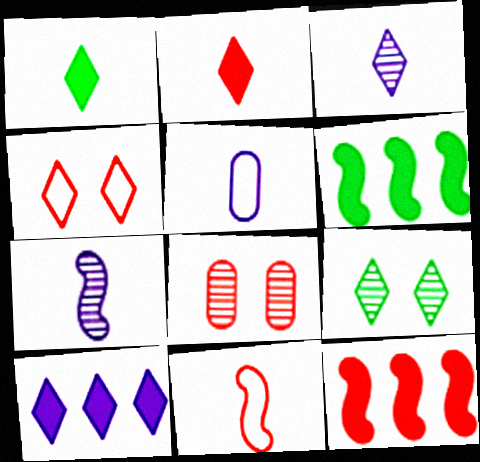[[5, 9, 12]]